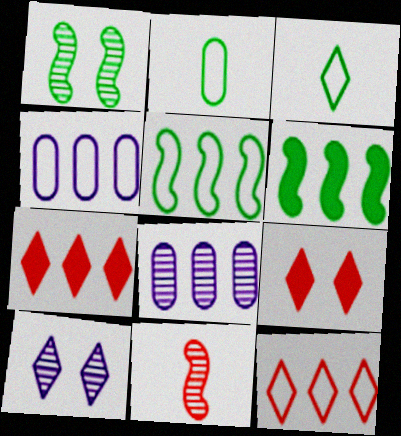[[3, 7, 10], 
[4, 5, 12], 
[5, 7, 8], 
[6, 8, 12]]